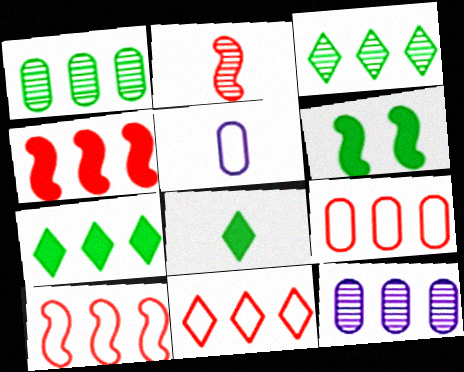[[2, 5, 8], 
[7, 10, 12], 
[9, 10, 11]]